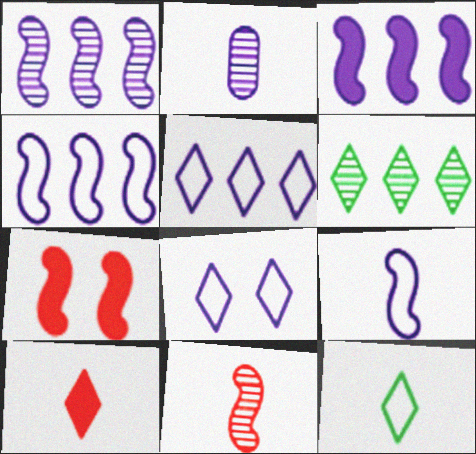[[1, 3, 4], 
[2, 3, 8], 
[6, 8, 10]]